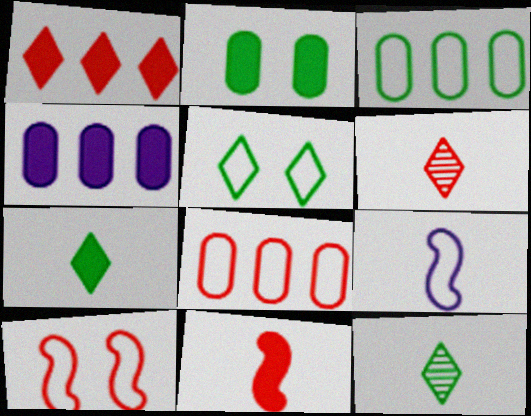[[4, 10, 12], 
[5, 8, 9]]